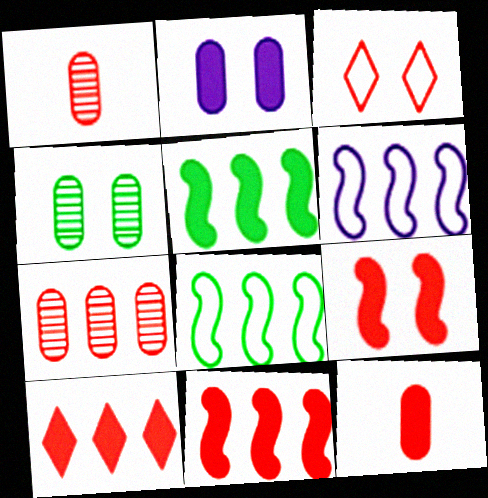[[1, 3, 11], 
[9, 10, 12]]